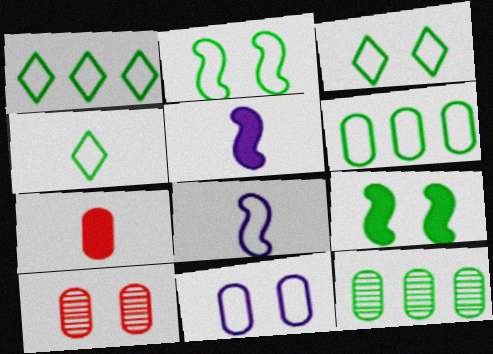[[1, 3, 4], 
[1, 5, 10], 
[2, 4, 6], 
[4, 9, 12], 
[7, 11, 12]]